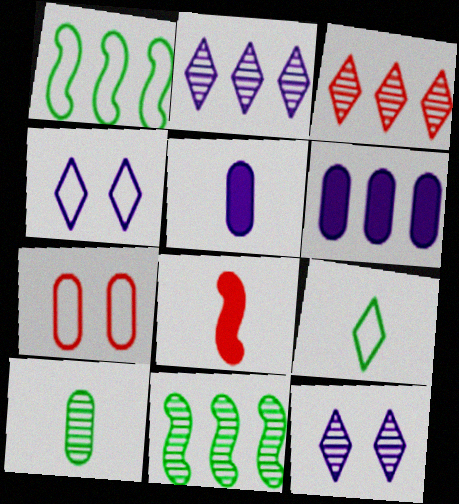[[1, 3, 6], 
[3, 7, 8], 
[6, 7, 10]]